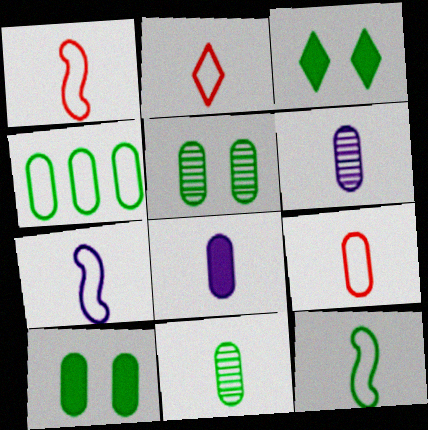[[1, 2, 9], 
[1, 7, 12], 
[4, 10, 11], 
[8, 9, 11]]